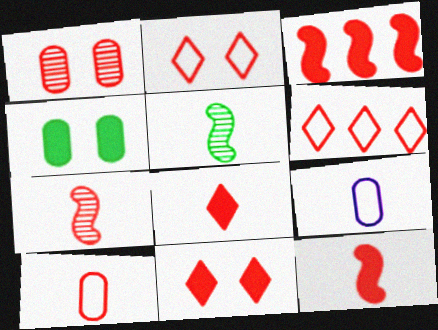[[1, 6, 12], 
[5, 8, 9], 
[7, 8, 10]]